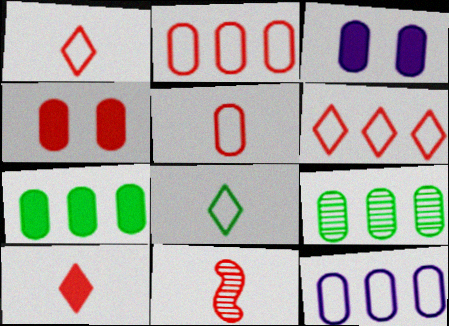[[3, 5, 9], 
[4, 6, 11], 
[5, 10, 11]]